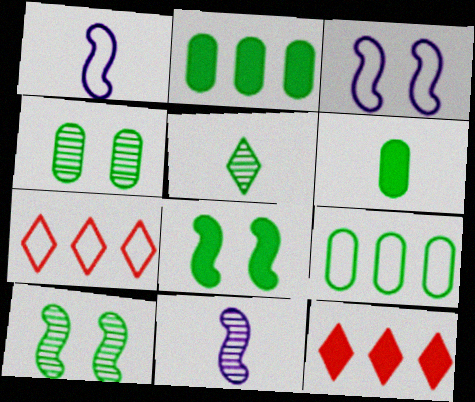[[1, 4, 12], 
[4, 6, 9], 
[5, 8, 9]]